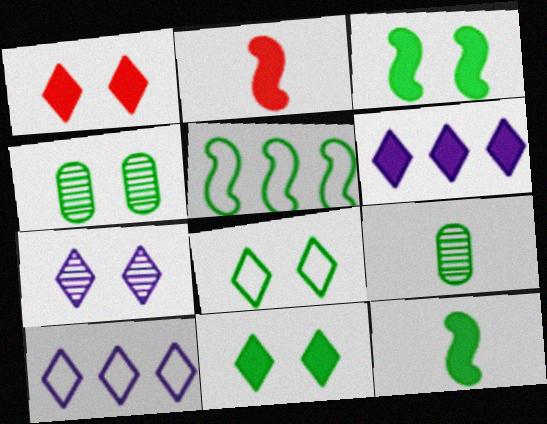[[1, 7, 8], 
[2, 4, 10], 
[3, 4, 8], 
[5, 9, 11]]